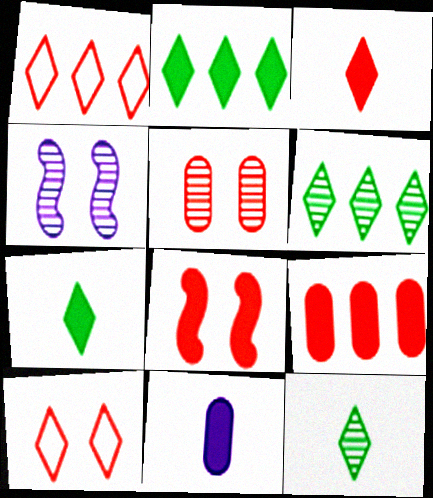[[2, 8, 11], 
[3, 8, 9], 
[5, 8, 10]]